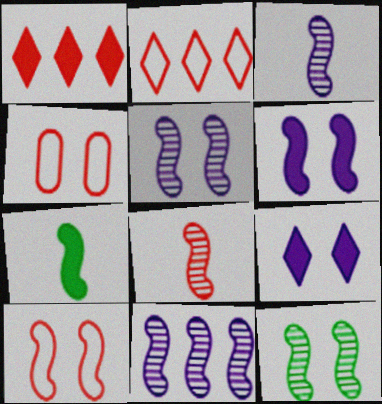[[1, 4, 8], 
[3, 5, 11], 
[4, 9, 12], 
[6, 10, 12], 
[7, 10, 11], 
[8, 11, 12]]